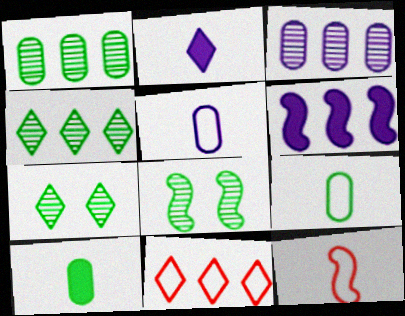[[1, 6, 11], 
[2, 7, 11], 
[6, 8, 12]]